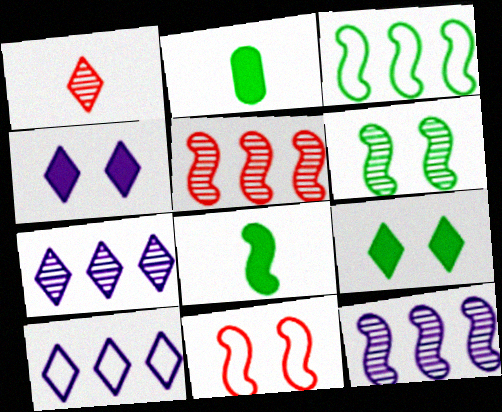[[1, 9, 10], 
[2, 7, 11], 
[3, 6, 8], 
[8, 11, 12]]